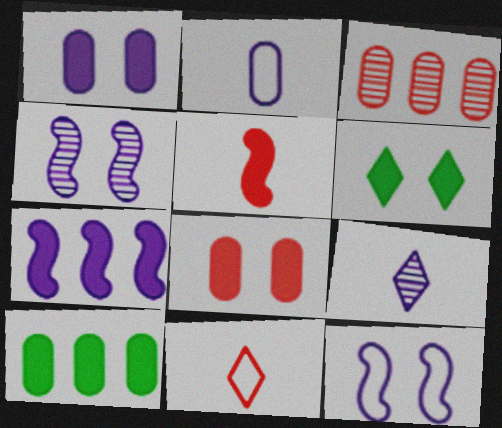[[4, 10, 11]]